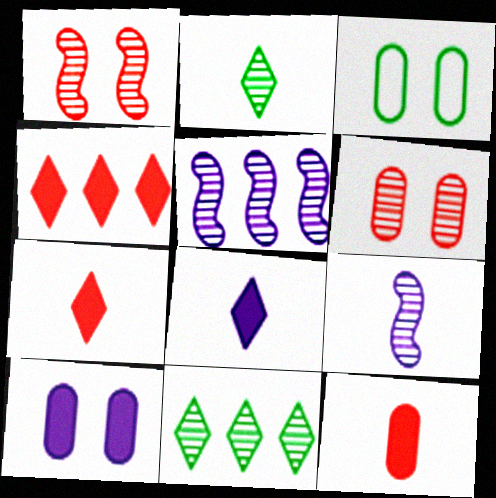[[2, 5, 6], 
[3, 4, 9], 
[3, 5, 7], 
[3, 6, 10], 
[6, 9, 11]]